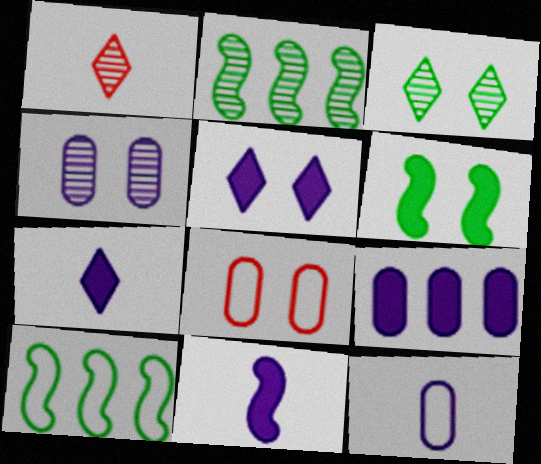[[1, 2, 4], 
[2, 7, 8], 
[4, 9, 12], 
[5, 9, 11]]